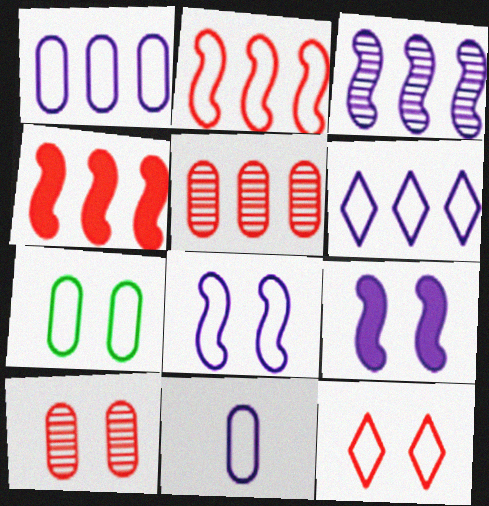[[6, 8, 11], 
[7, 8, 12]]